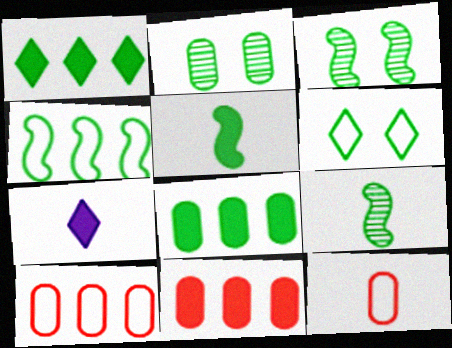[[3, 4, 5], 
[3, 7, 10], 
[6, 8, 9], 
[7, 9, 12]]